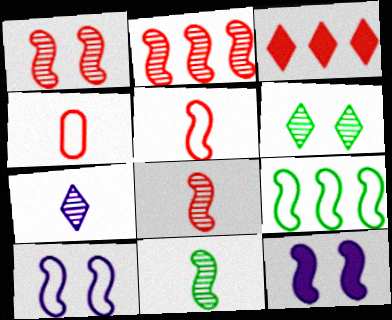[[1, 2, 8], 
[1, 3, 4], 
[5, 9, 10], 
[8, 9, 12]]